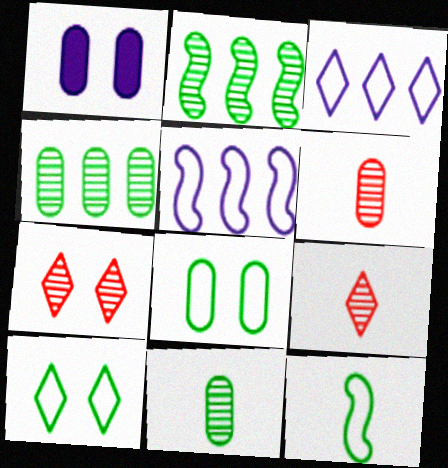[]